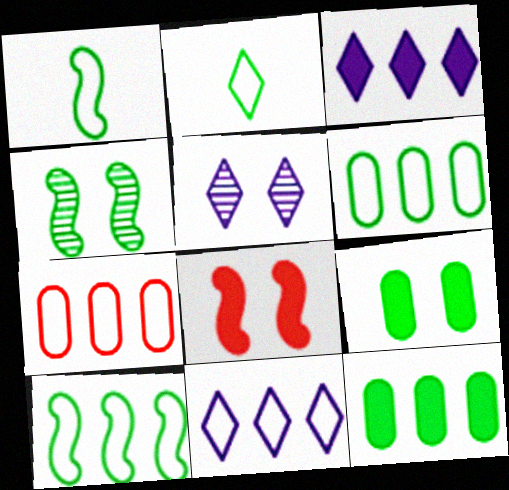[[2, 4, 12], 
[7, 10, 11]]